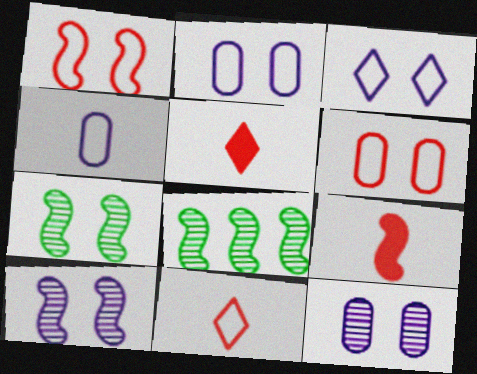[[2, 5, 8]]